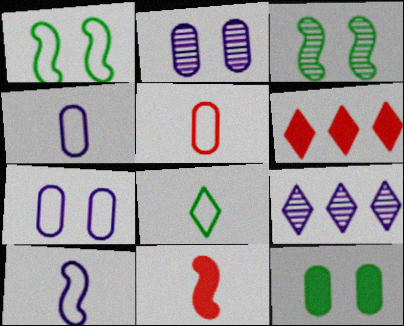[[3, 4, 6], 
[5, 8, 10]]